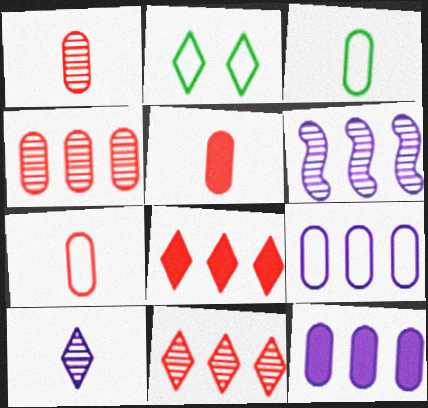[[1, 5, 7], 
[2, 5, 6], 
[2, 8, 10]]